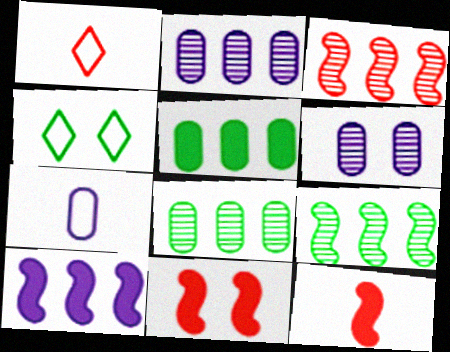[[2, 4, 12], 
[4, 6, 11]]